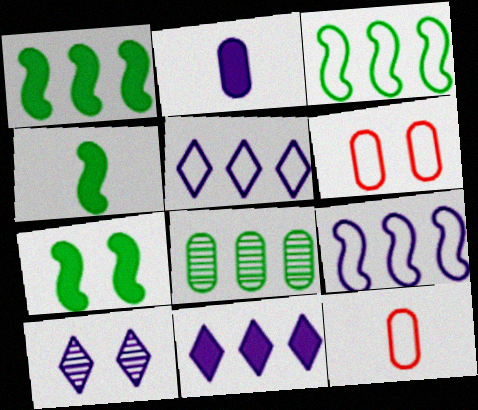[[1, 4, 7], 
[1, 10, 12], 
[2, 6, 8], 
[2, 9, 10], 
[6, 7, 10]]